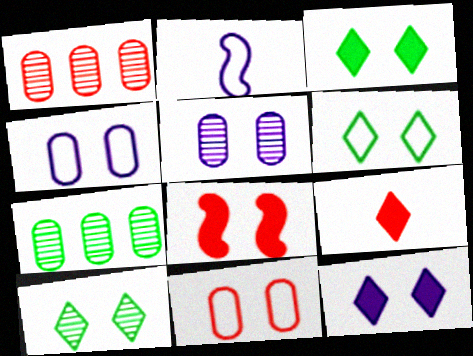[[1, 2, 3], 
[3, 6, 10], 
[4, 8, 10], 
[5, 6, 8]]